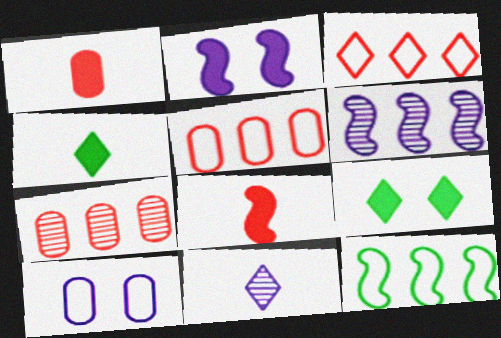[[3, 9, 11]]